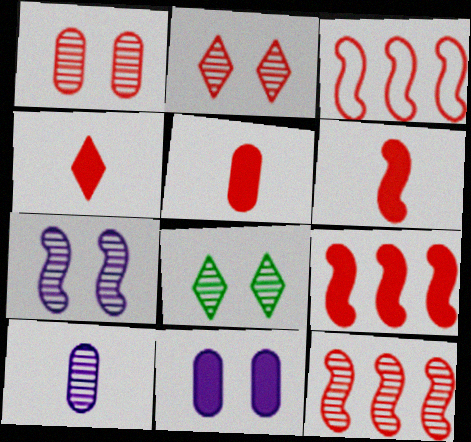[[1, 3, 4], 
[1, 7, 8], 
[2, 3, 5], 
[3, 9, 12], 
[4, 5, 6], 
[8, 10, 12]]